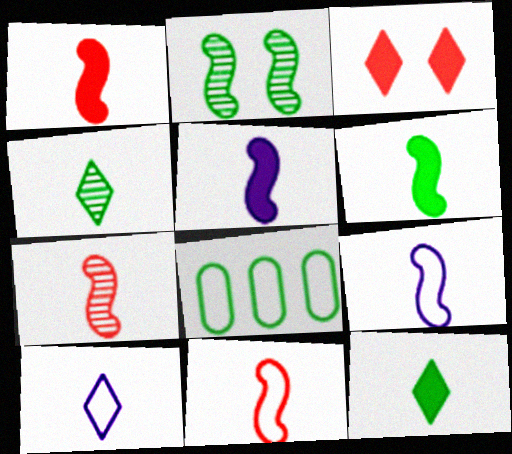[[1, 5, 6], 
[1, 7, 11], 
[2, 8, 12], 
[6, 7, 9]]